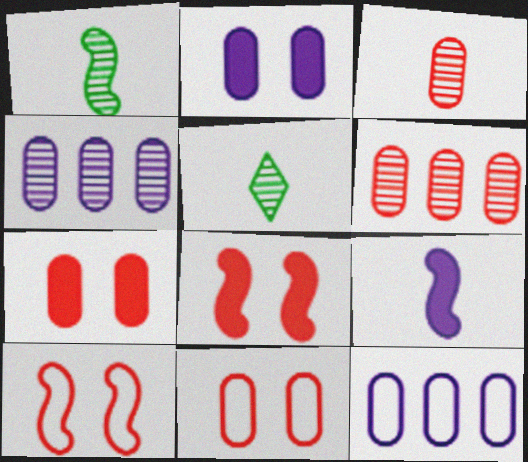[[5, 8, 12]]